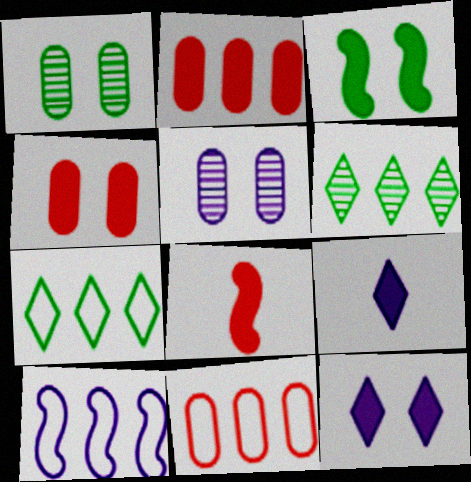[[2, 3, 9], 
[2, 6, 10], 
[3, 4, 12], 
[5, 7, 8], 
[5, 9, 10], 
[7, 10, 11]]